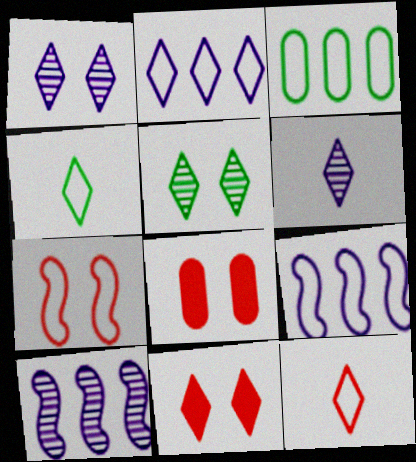[[4, 8, 10]]